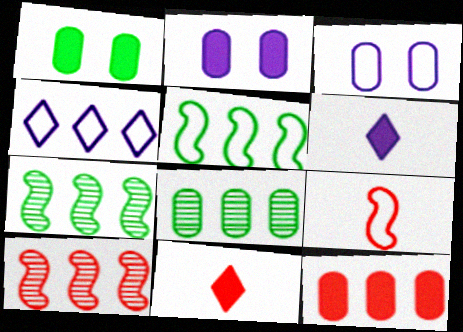[[3, 7, 11], 
[4, 7, 12]]